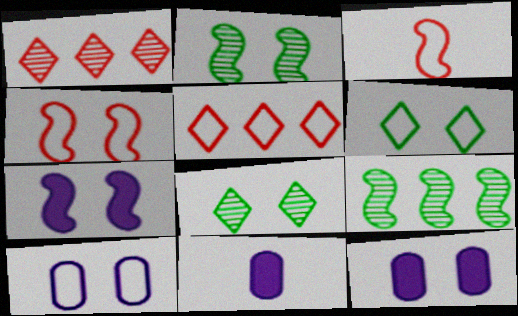[[2, 4, 7], 
[2, 5, 11], 
[3, 7, 9], 
[4, 6, 10], 
[4, 8, 12]]